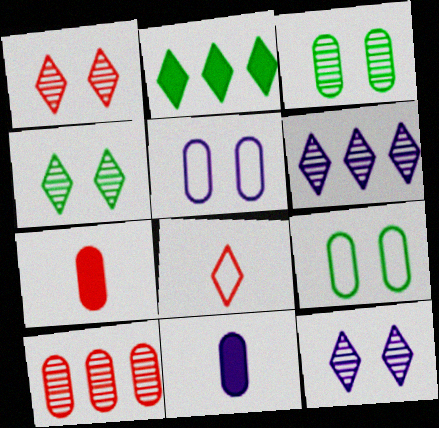[[1, 4, 12], 
[2, 8, 12], 
[9, 10, 11]]